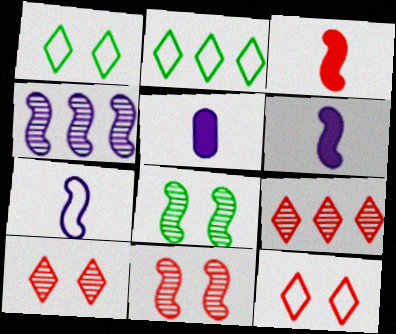[[2, 5, 11]]